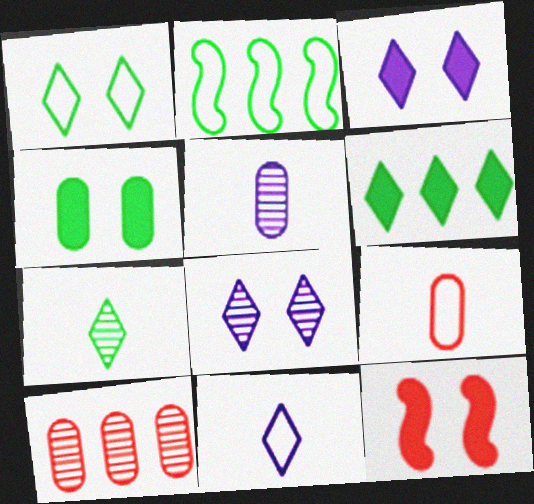[[1, 6, 7], 
[2, 4, 7], 
[3, 4, 12]]